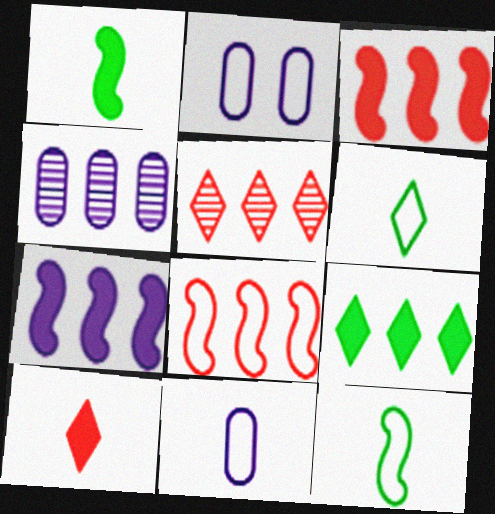[[1, 2, 5], 
[2, 6, 8], 
[4, 8, 9]]